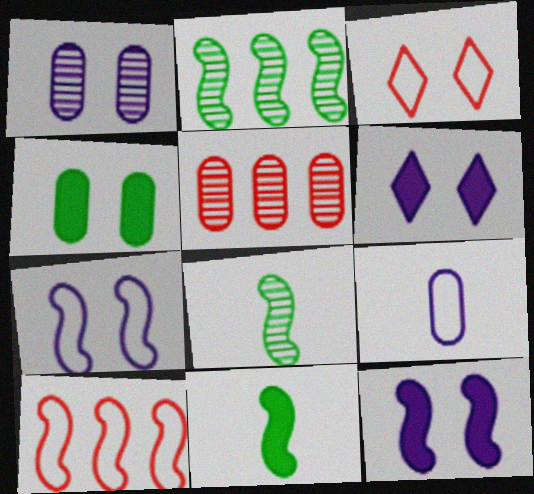[[1, 6, 7], 
[4, 5, 9], 
[8, 10, 12]]